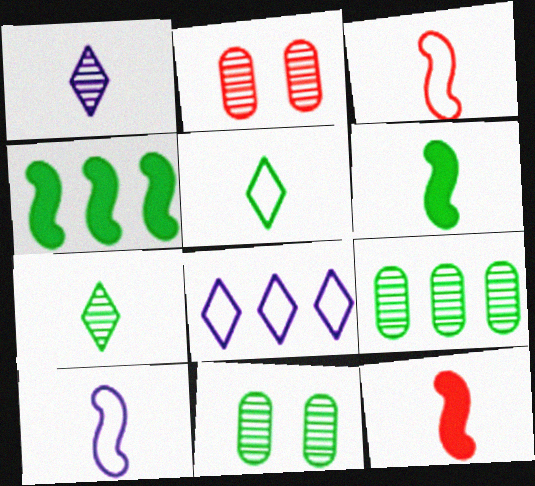[[2, 6, 8], 
[4, 5, 11], 
[8, 11, 12]]